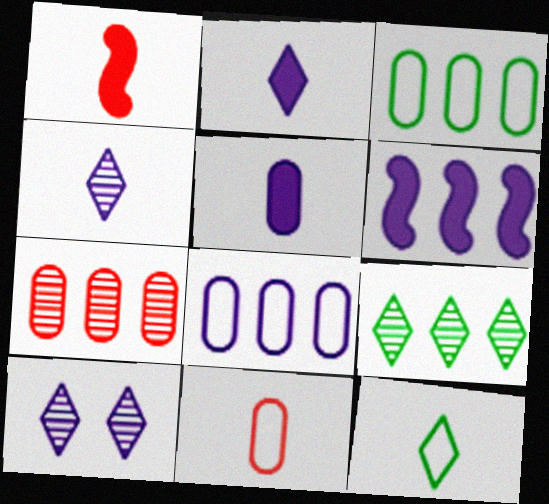[[1, 3, 10]]